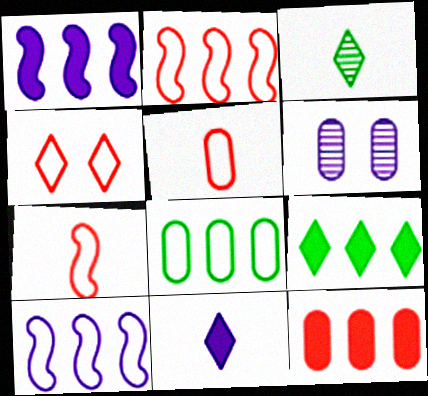[[1, 9, 12], 
[2, 4, 5], 
[6, 7, 9], 
[6, 10, 11]]